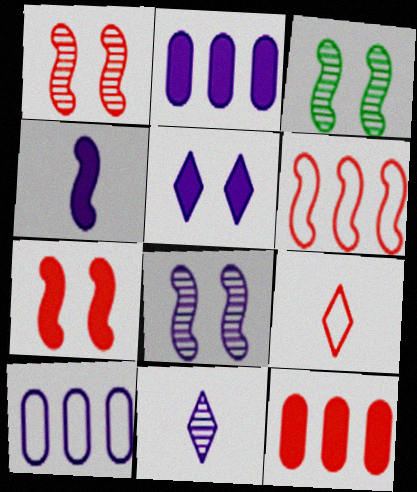[[1, 3, 8], 
[1, 9, 12], 
[2, 3, 9], 
[2, 4, 5], 
[3, 4, 6]]